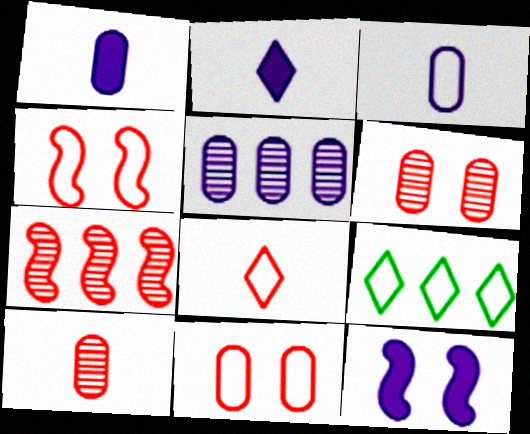[[3, 4, 9], 
[9, 10, 12]]